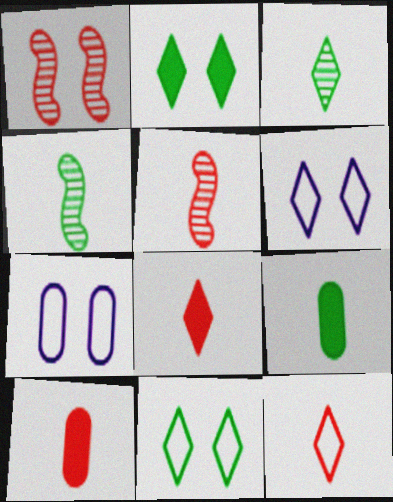[[1, 2, 7], 
[5, 10, 12]]